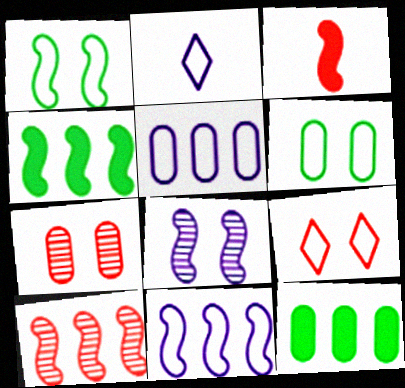[[2, 4, 7], 
[4, 10, 11]]